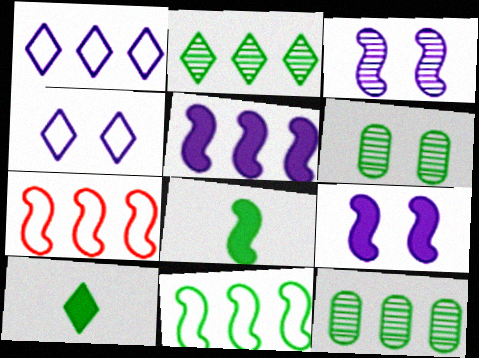[[3, 7, 8], 
[6, 10, 11]]